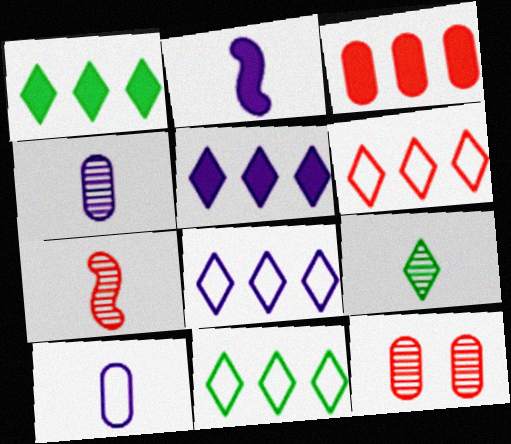[[2, 11, 12], 
[4, 7, 9], 
[6, 8, 11]]